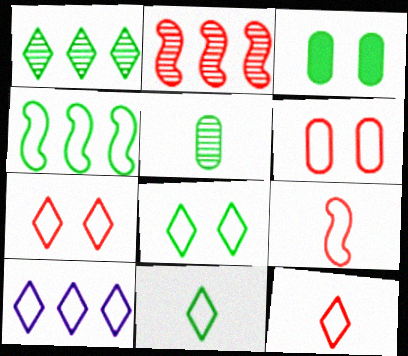[[7, 10, 11], 
[8, 10, 12]]